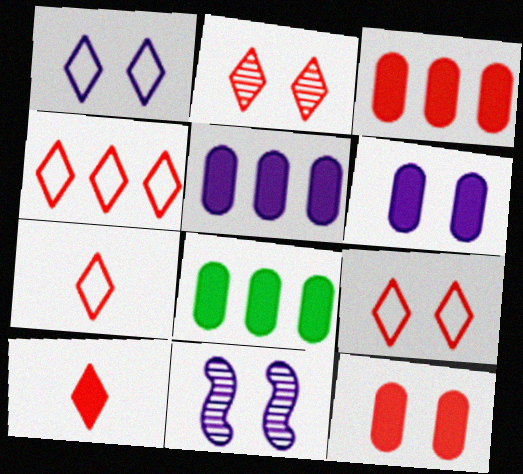[[1, 6, 11], 
[2, 4, 10], 
[3, 5, 8], 
[4, 7, 9], 
[7, 8, 11]]